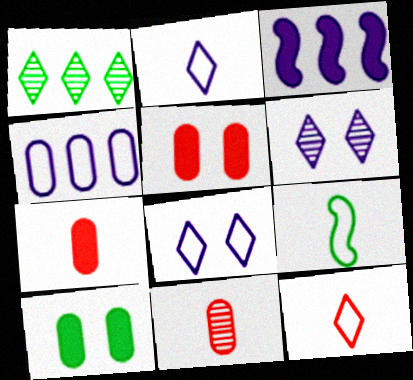[[1, 9, 10], 
[4, 10, 11]]